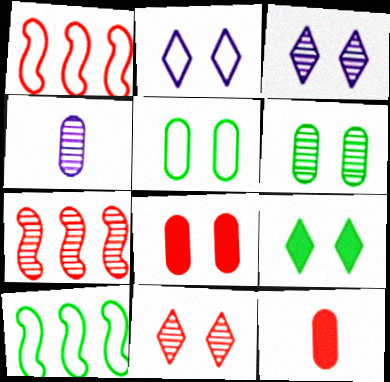[[1, 4, 9], 
[1, 11, 12], 
[2, 9, 11], 
[3, 10, 12]]